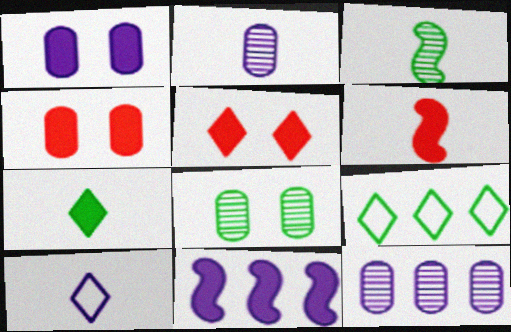[[4, 7, 11]]